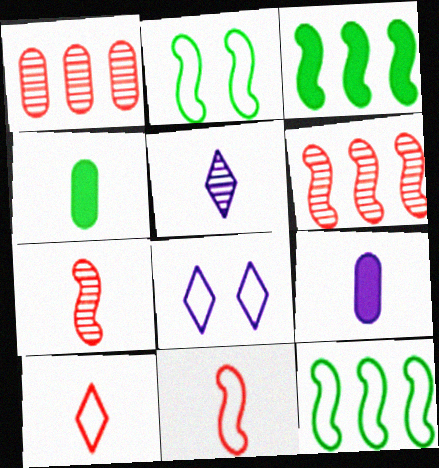[[4, 5, 11], 
[4, 6, 8]]